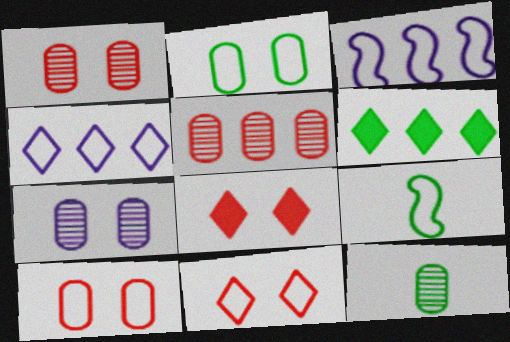[[3, 5, 6], 
[3, 8, 12], 
[4, 9, 10], 
[5, 7, 12]]